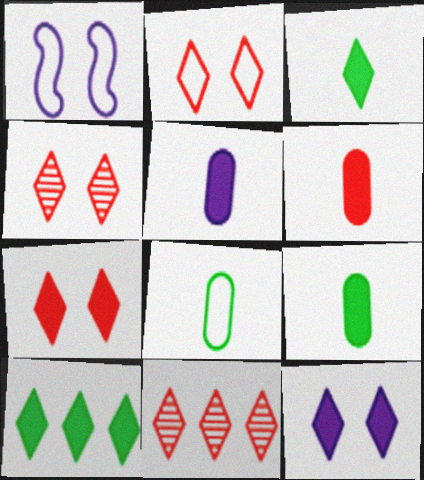[[1, 9, 11], 
[2, 4, 7], 
[5, 6, 9]]